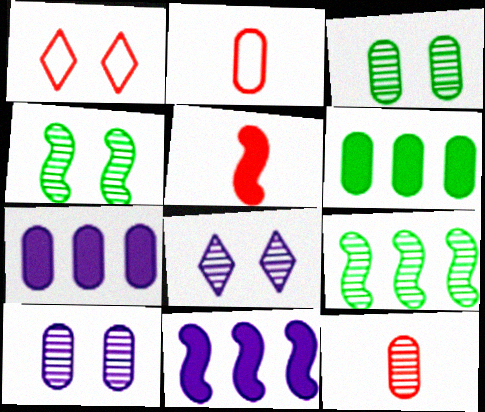[[2, 3, 7], 
[2, 6, 10], 
[8, 9, 12]]